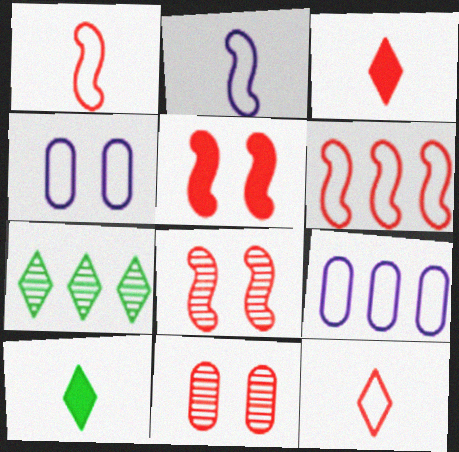[[3, 6, 11], 
[8, 9, 10]]